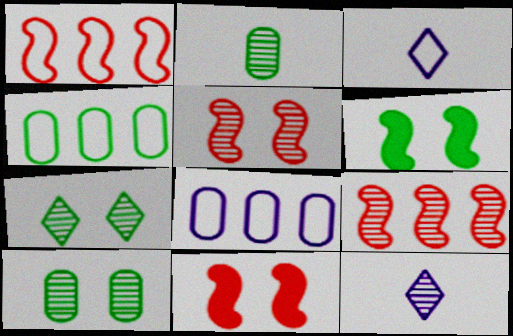[[4, 11, 12], 
[9, 10, 12]]